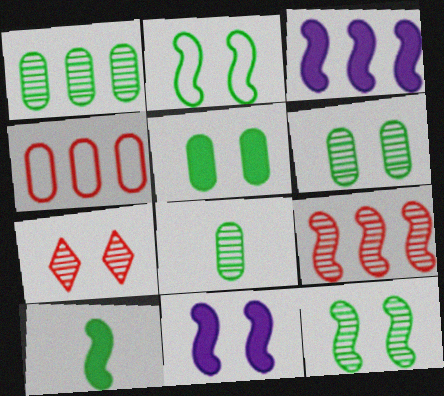[[1, 6, 8]]